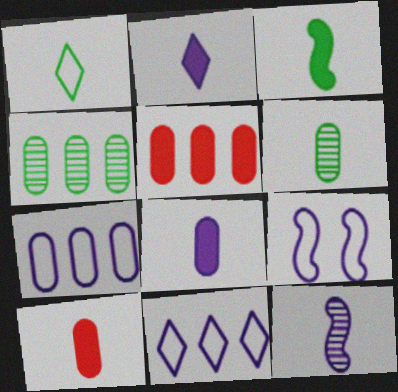[[1, 3, 6], 
[1, 10, 12], 
[2, 3, 10], 
[4, 5, 7]]